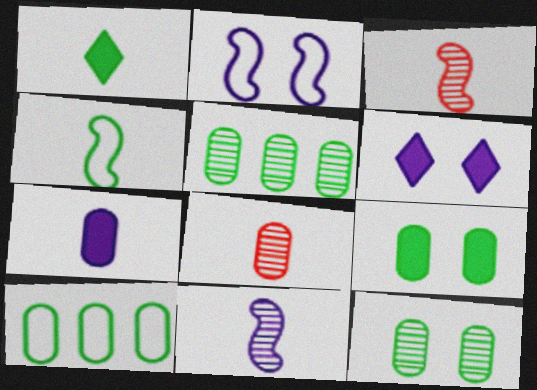[[3, 6, 10]]